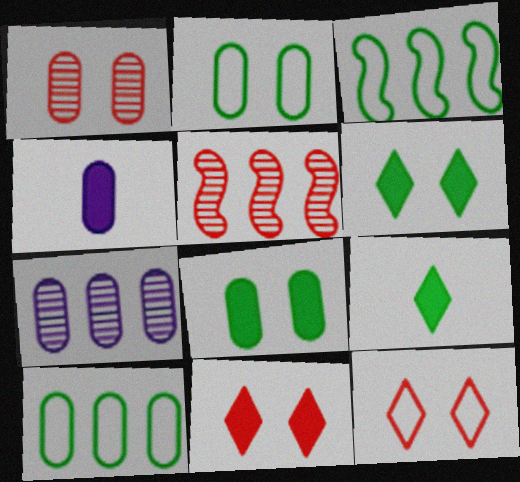[[1, 4, 10]]